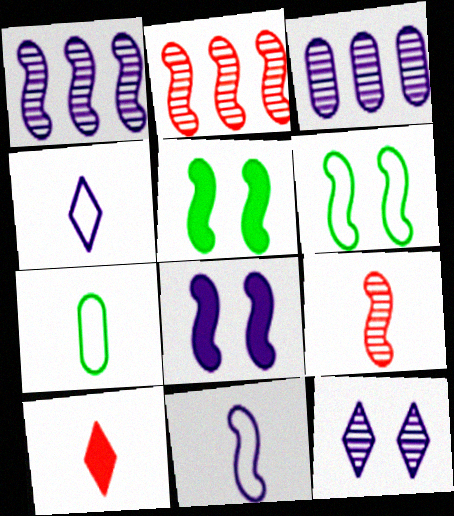[[1, 8, 11], 
[2, 5, 11], 
[3, 4, 8], 
[3, 6, 10]]